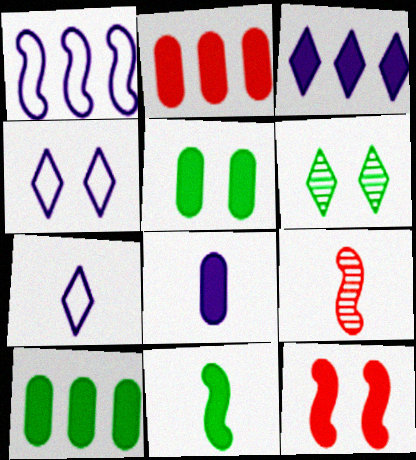[[2, 5, 8], 
[4, 9, 10]]